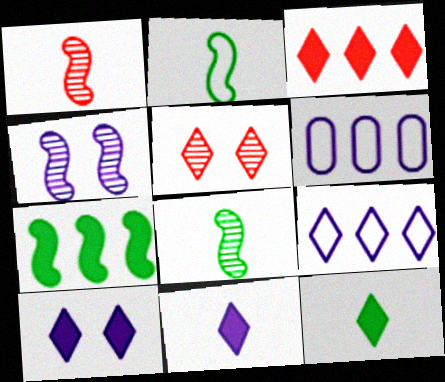[[3, 10, 12], 
[4, 6, 11], 
[5, 9, 12]]